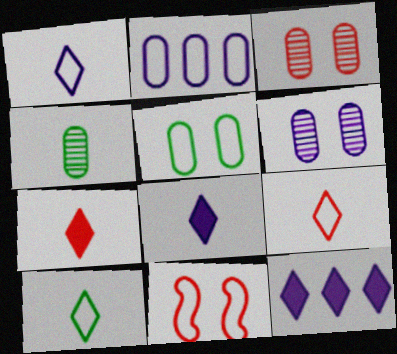[[1, 9, 10], 
[2, 10, 11], 
[4, 11, 12]]